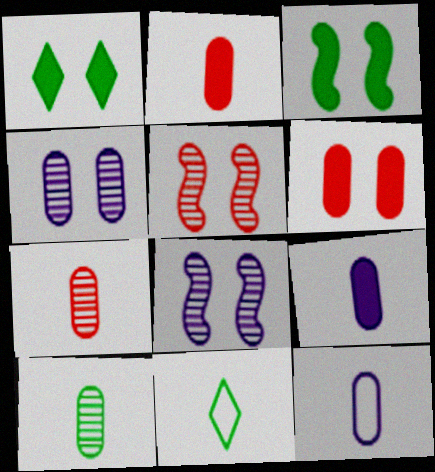[[2, 10, 12]]